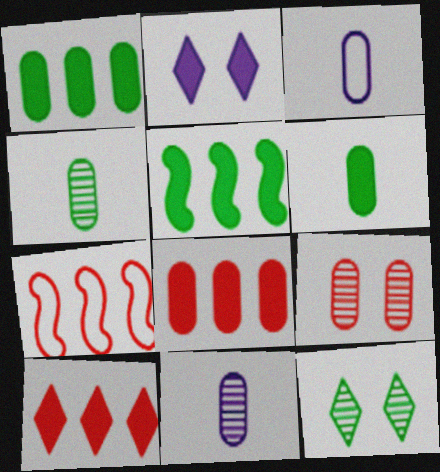[[1, 3, 9], 
[2, 4, 7]]